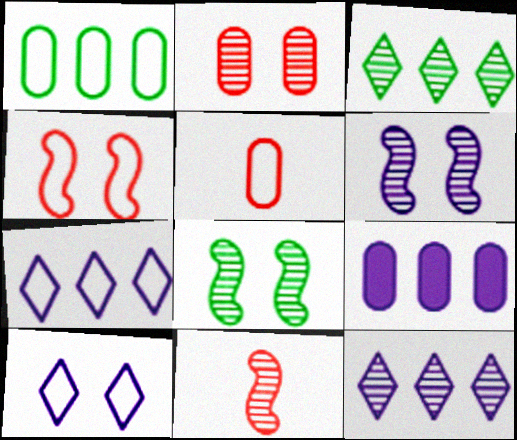[]